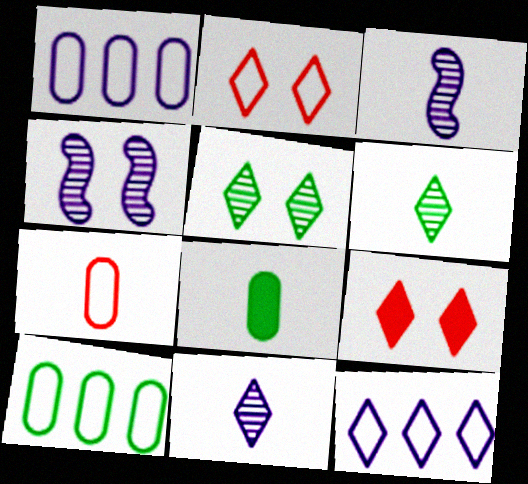[[3, 9, 10], 
[6, 9, 12]]